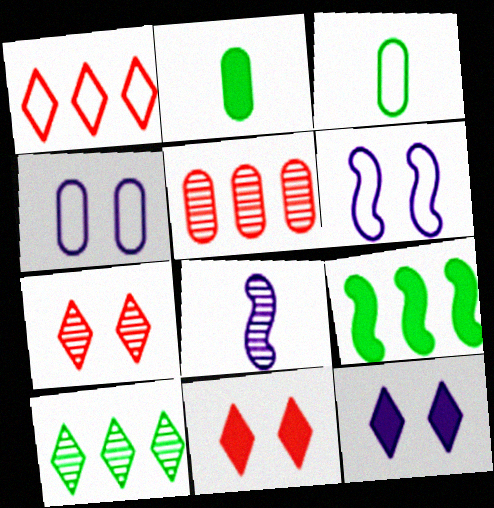[[1, 3, 6], 
[2, 4, 5]]